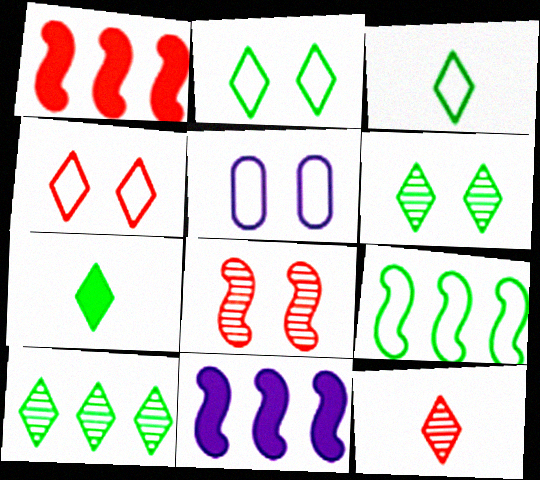[[2, 7, 10]]